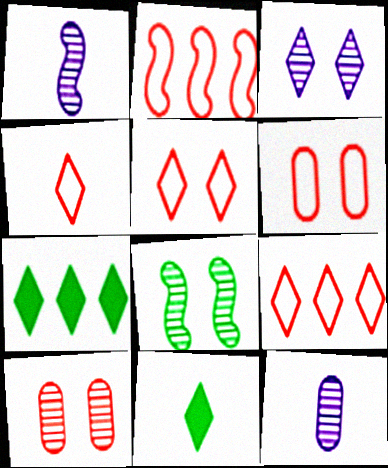[[1, 6, 7], 
[2, 4, 6], 
[3, 4, 7], 
[3, 8, 10], 
[3, 9, 11], 
[4, 5, 9]]